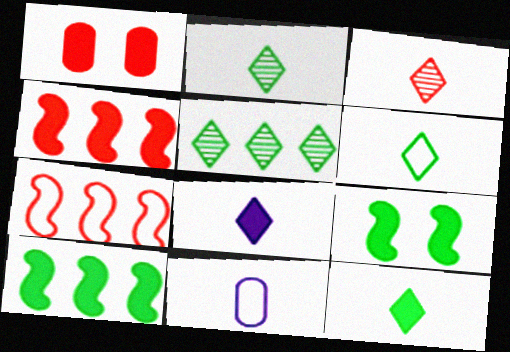[[1, 3, 7], 
[1, 8, 10], 
[2, 6, 12], 
[3, 6, 8]]